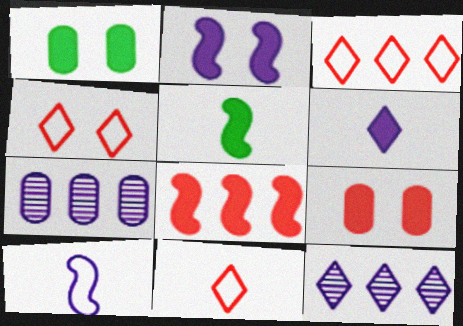[[1, 6, 8], 
[2, 5, 8], 
[3, 4, 11], 
[4, 5, 7]]